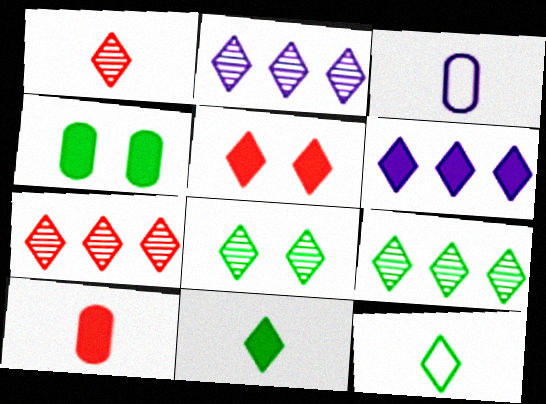[[1, 2, 8], 
[2, 5, 12], 
[2, 7, 9], 
[5, 6, 11]]